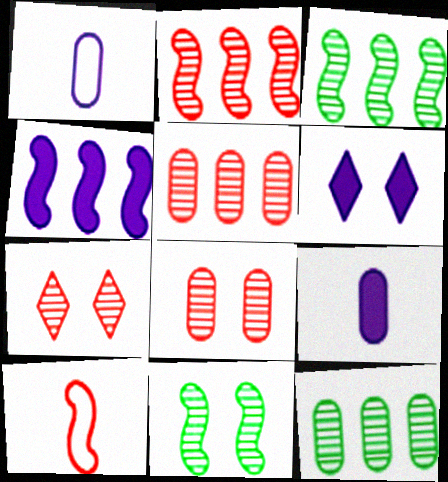[[4, 6, 9], 
[4, 10, 11], 
[6, 10, 12]]